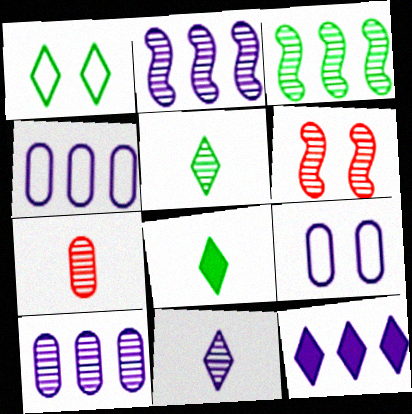[[2, 4, 12], 
[4, 6, 8], 
[5, 6, 10]]